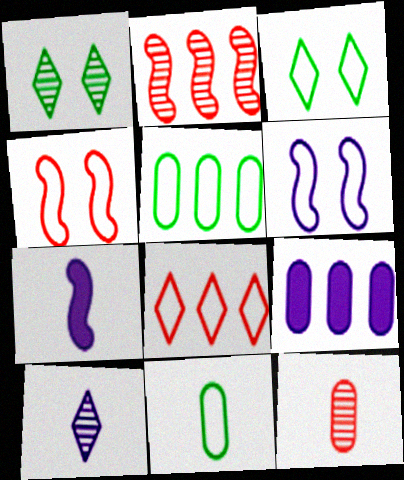[[6, 8, 11], 
[6, 9, 10]]